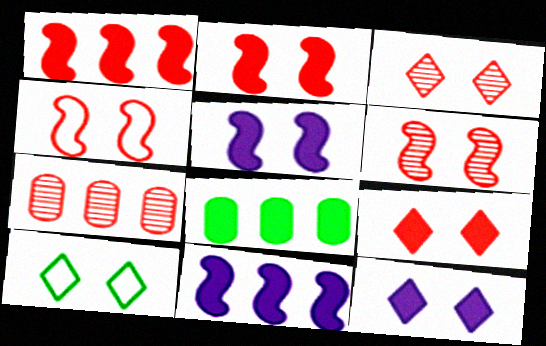[[2, 4, 6], 
[3, 10, 12]]